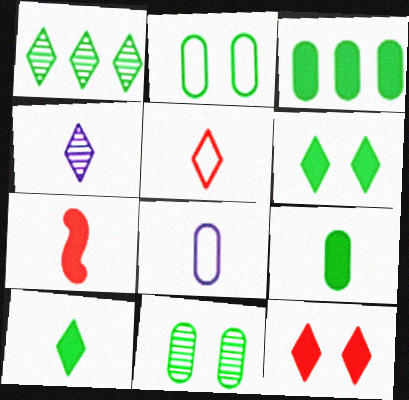[[4, 5, 10]]